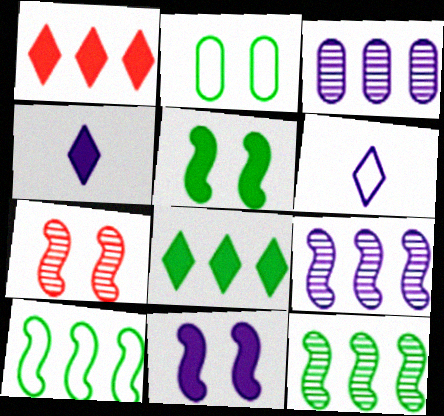[[1, 3, 10], 
[3, 6, 11]]